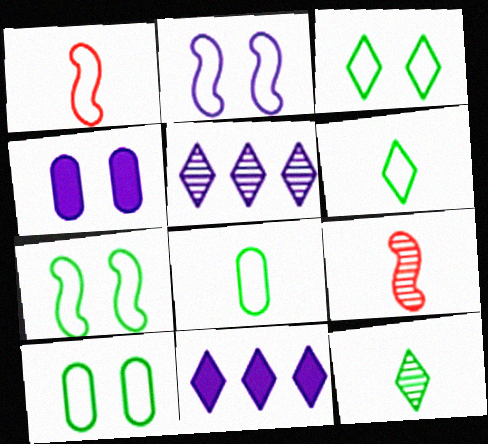[[3, 7, 10], 
[9, 10, 11]]